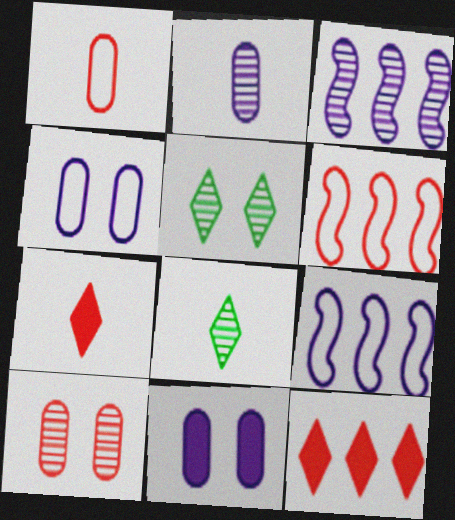[[3, 8, 10], 
[6, 7, 10], 
[6, 8, 11]]